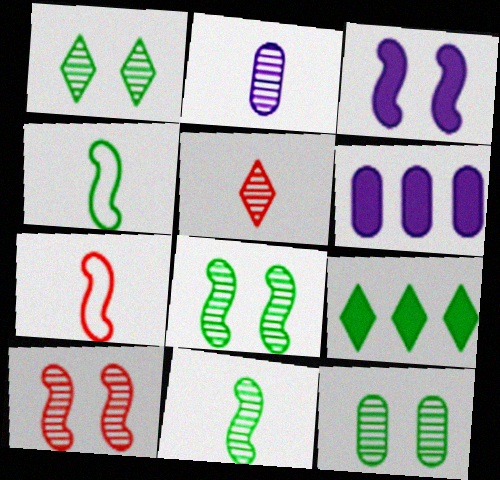[[1, 6, 7], 
[1, 8, 12], 
[2, 5, 11], 
[4, 9, 12]]